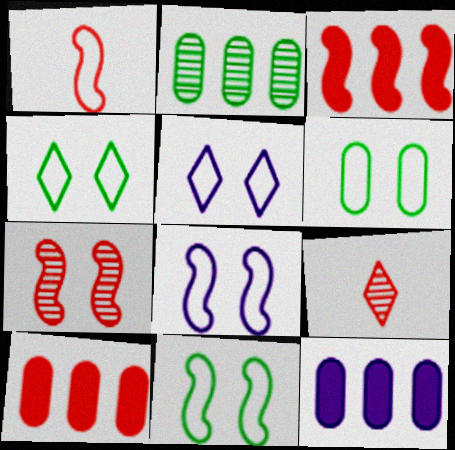[[1, 3, 7], 
[4, 6, 11], 
[9, 11, 12]]